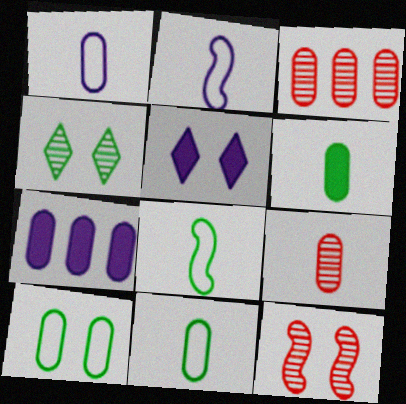[[1, 6, 9], 
[3, 5, 8], 
[5, 10, 12], 
[7, 9, 10]]